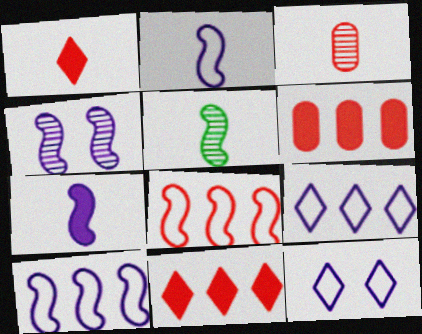[[4, 7, 10], 
[5, 6, 12]]